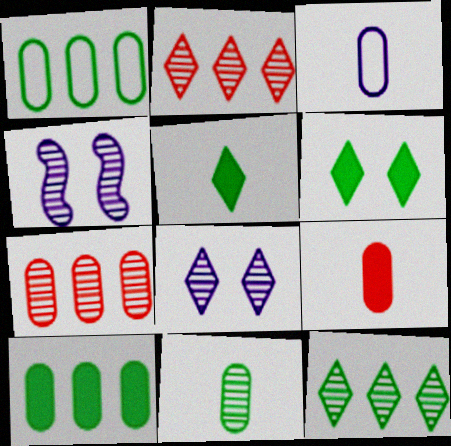[[2, 4, 11], 
[3, 9, 11]]